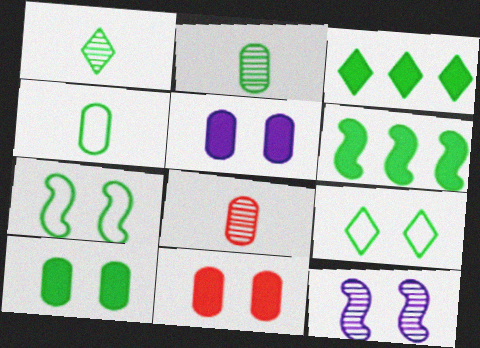[[1, 3, 9], 
[2, 3, 7], 
[2, 6, 9], 
[5, 10, 11], 
[9, 11, 12]]